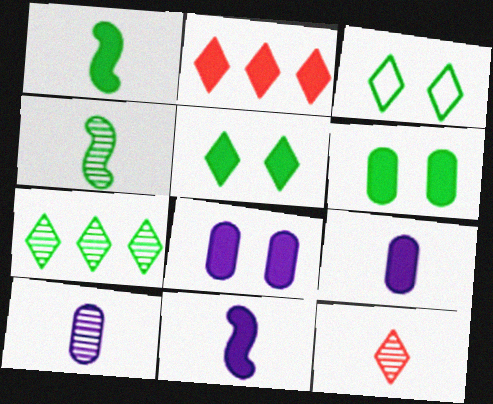[[1, 2, 8], 
[2, 6, 11], 
[4, 10, 12]]